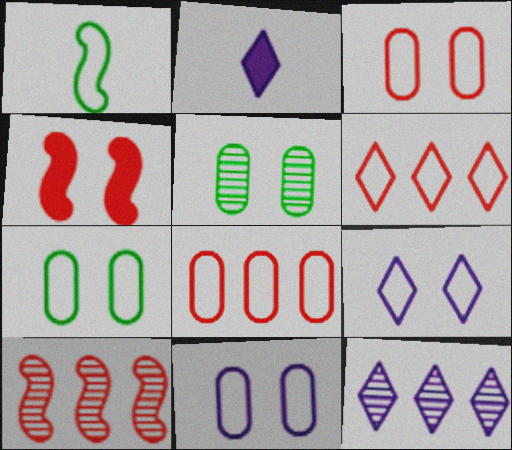[[1, 6, 11], 
[1, 8, 9], 
[2, 7, 10], 
[2, 9, 12], 
[3, 7, 11], 
[4, 5, 9]]